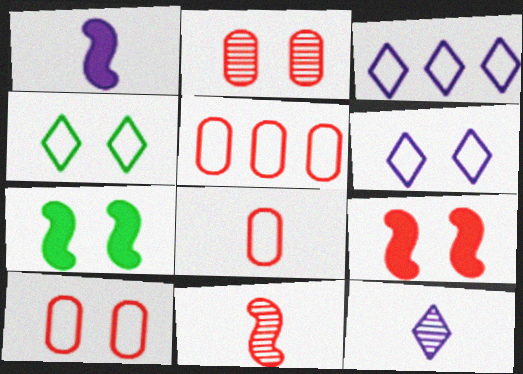[[2, 6, 7], 
[5, 7, 12], 
[5, 8, 10]]